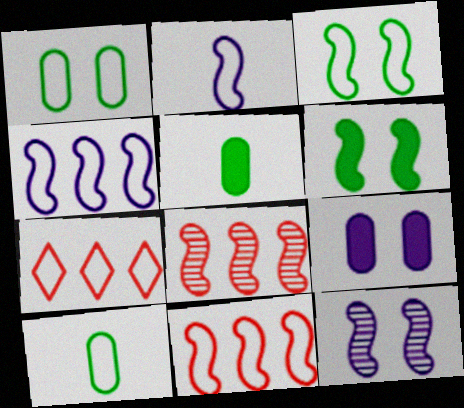[[1, 2, 7], 
[2, 3, 11], 
[2, 6, 8], 
[5, 7, 12]]